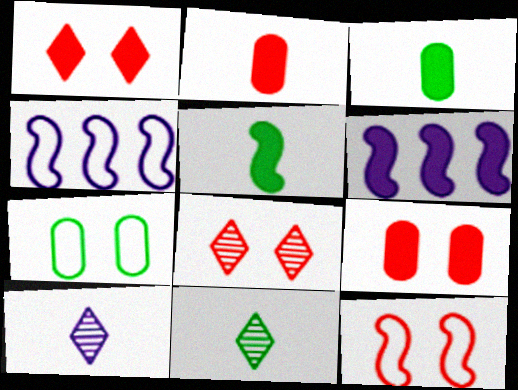[[1, 3, 6], 
[3, 4, 8], 
[4, 9, 11], 
[8, 9, 12]]